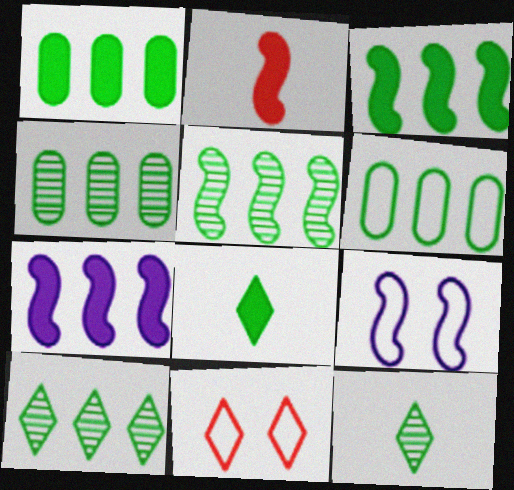[[1, 4, 6], 
[2, 5, 9], 
[3, 6, 10], 
[4, 5, 10]]